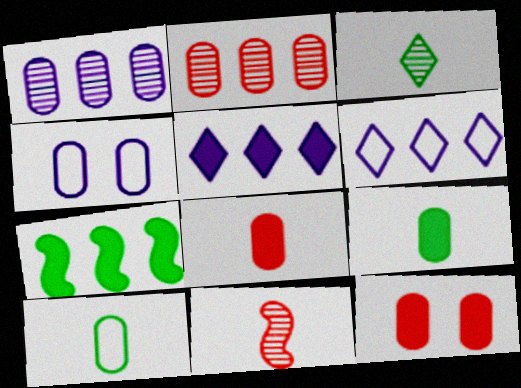[[1, 10, 12], 
[2, 4, 9], 
[2, 6, 7]]